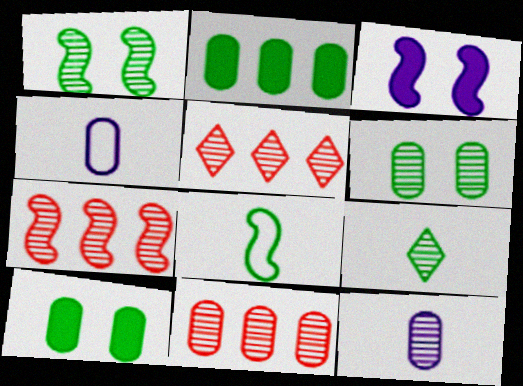[[1, 5, 12], 
[3, 7, 8], 
[4, 10, 11], 
[5, 7, 11], 
[6, 11, 12]]